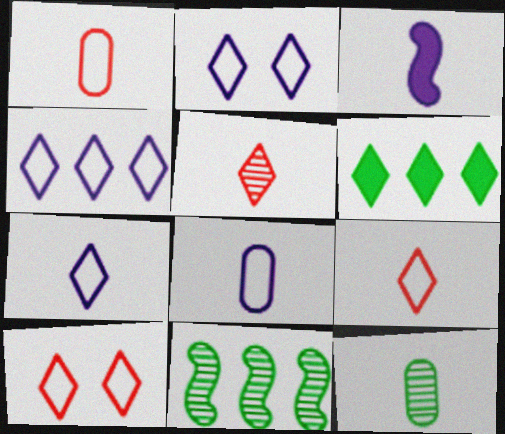[[2, 4, 7], 
[2, 5, 6], 
[3, 9, 12]]